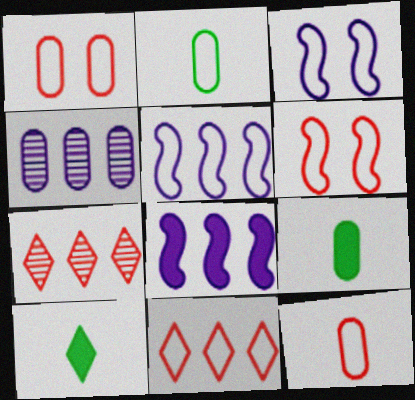[[1, 4, 9], 
[2, 3, 11], 
[3, 7, 9], 
[4, 6, 10], 
[6, 11, 12]]